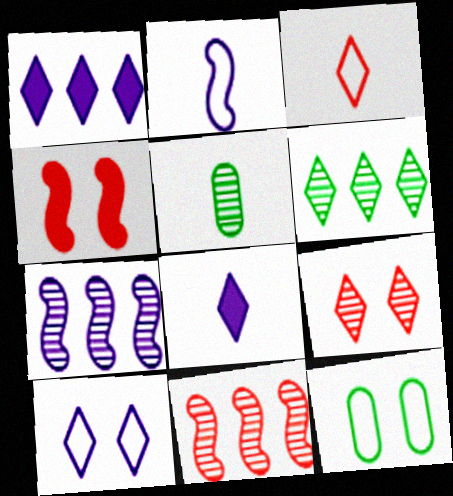[[5, 7, 9], 
[8, 11, 12]]